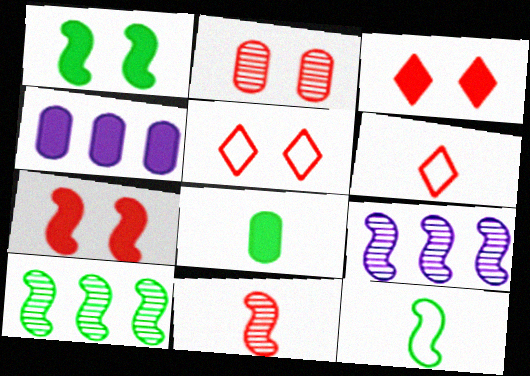[[1, 10, 12], 
[2, 5, 7], 
[5, 8, 9], 
[7, 9, 12]]